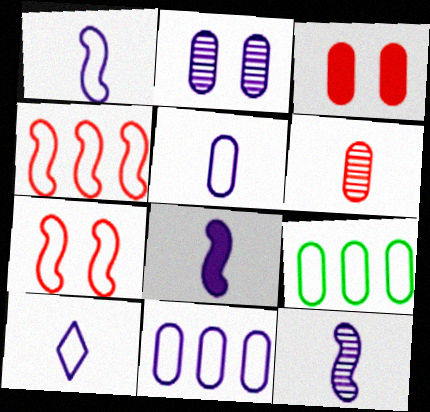[[1, 5, 10], 
[1, 8, 12], 
[7, 9, 10]]